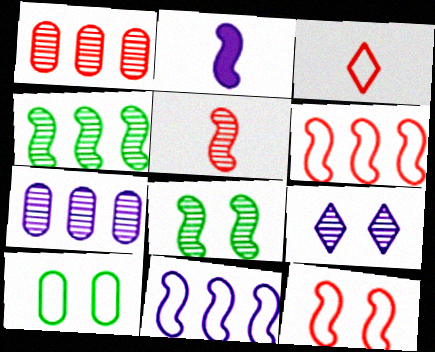[[2, 4, 12], 
[2, 6, 8], 
[3, 10, 11]]